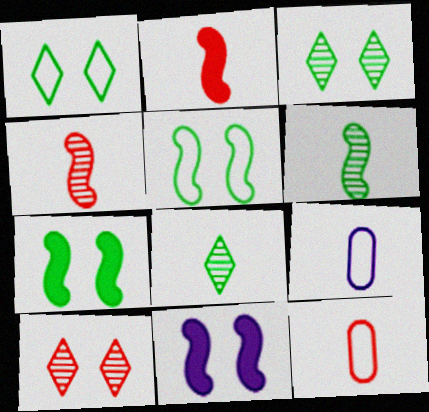[[2, 8, 9]]